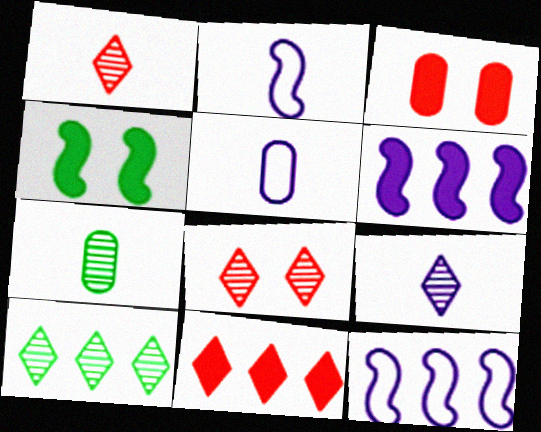[[2, 3, 10], 
[8, 9, 10]]